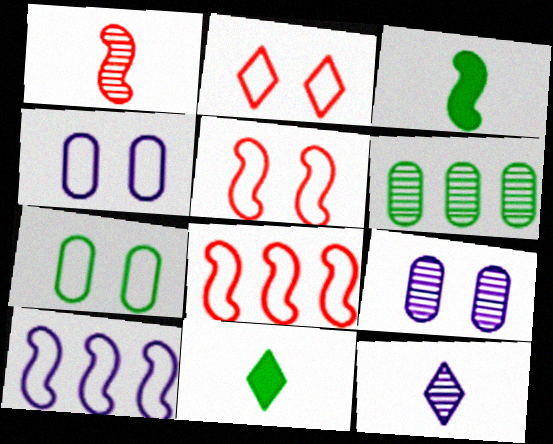[[8, 9, 11]]